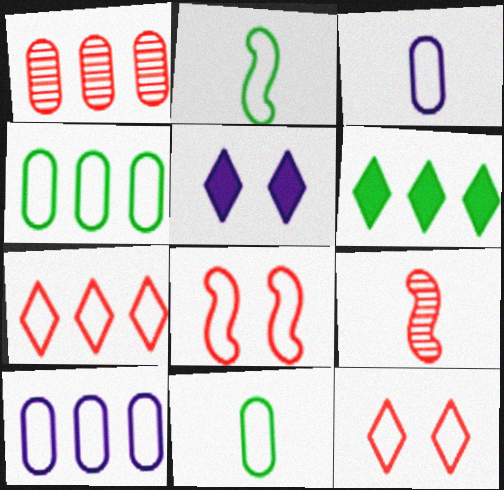[[1, 2, 5], 
[2, 10, 12], 
[4, 5, 9]]